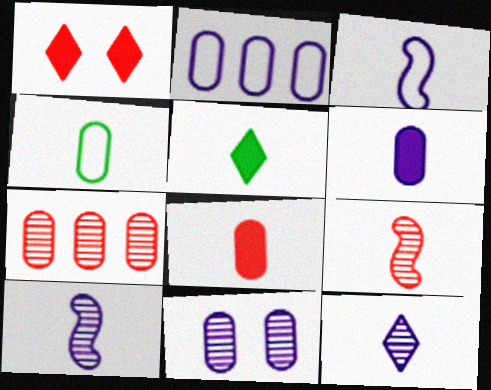[[2, 6, 11], 
[3, 6, 12]]